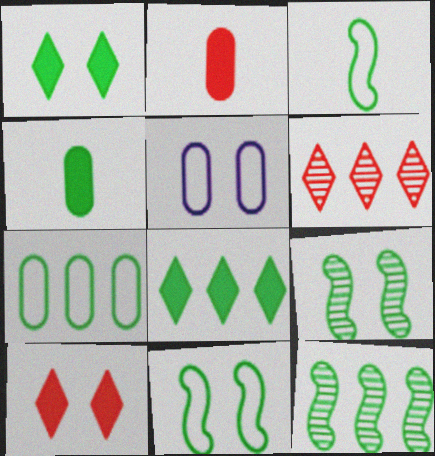[[5, 9, 10], 
[7, 8, 12]]